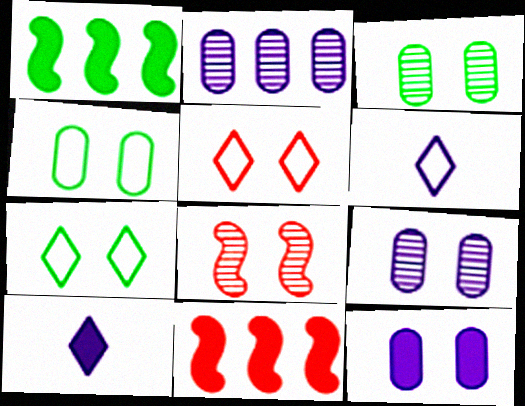[[3, 6, 11], 
[7, 8, 12]]